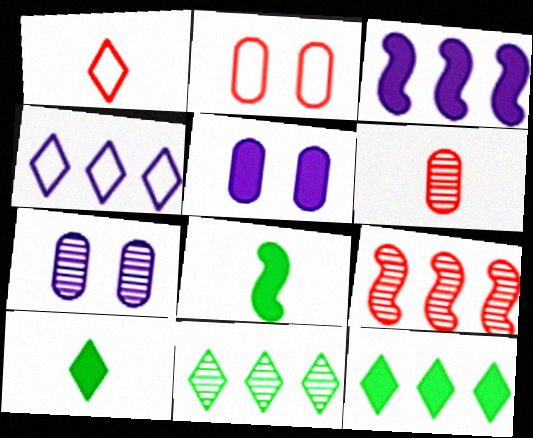[]